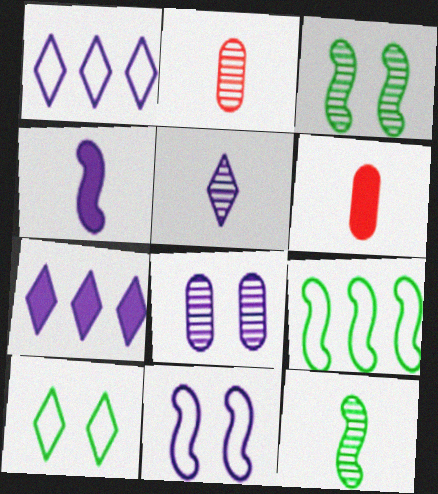[[1, 3, 6], 
[1, 4, 8], 
[2, 5, 12]]